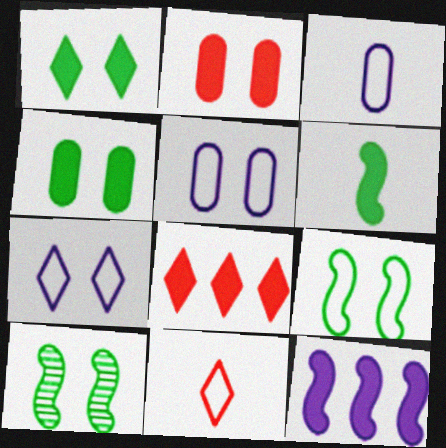[[2, 7, 10], 
[3, 8, 10]]